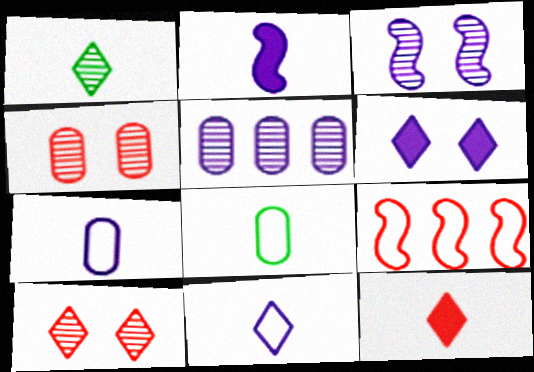[[1, 11, 12], 
[4, 9, 12]]